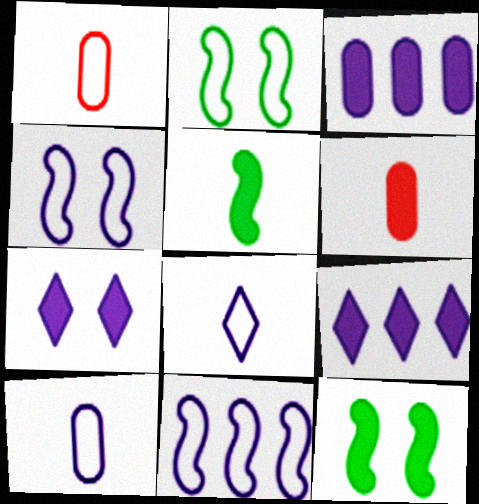[[6, 9, 12]]